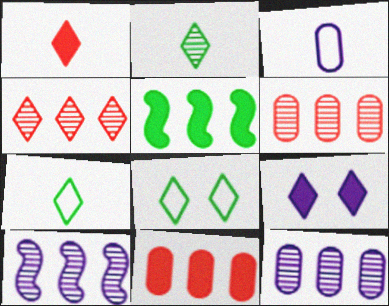[[3, 9, 10], 
[4, 7, 9]]